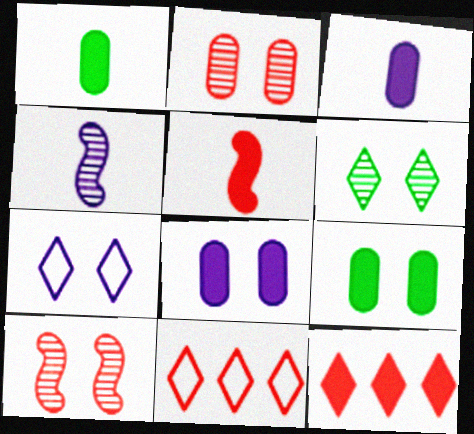[[2, 5, 11], 
[4, 9, 11], 
[7, 9, 10]]